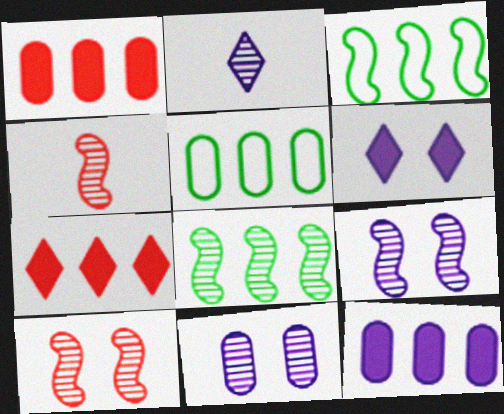[[4, 5, 6], 
[4, 8, 9]]